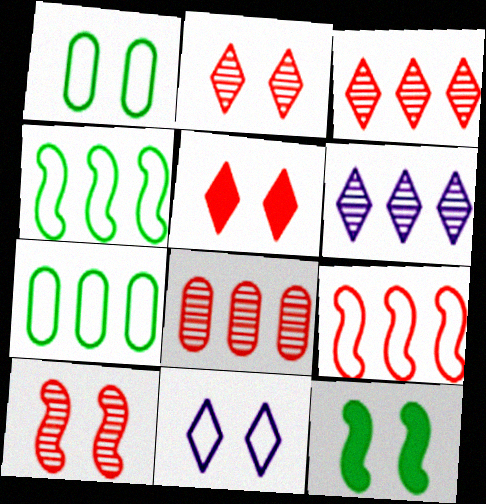[]